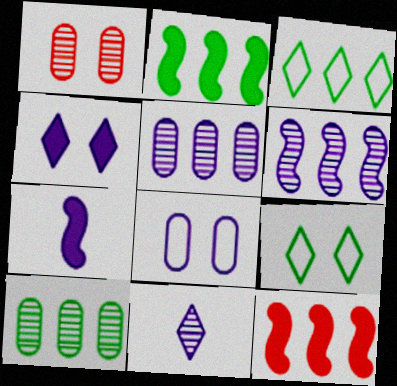[[1, 3, 7], 
[2, 3, 10], 
[3, 5, 12]]